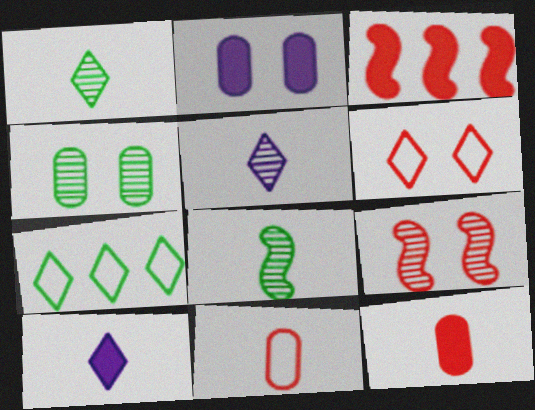[[8, 10, 11]]